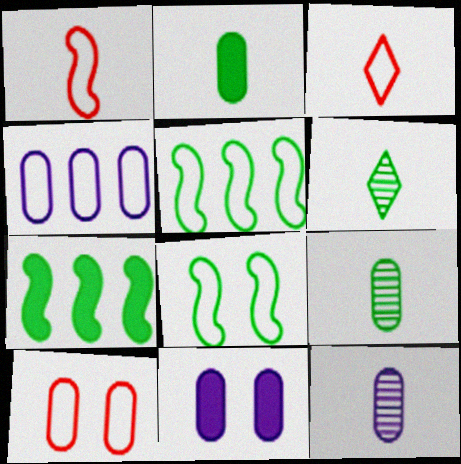[[3, 4, 8], 
[4, 11, 12]]